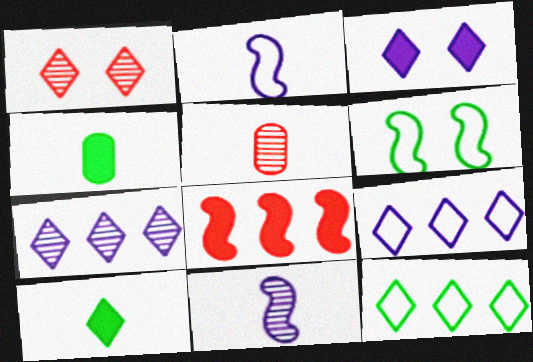[[1, 9, 10], 
[2, 5, 10], 
[3, 4, 8], 
[6, 8, 11]]